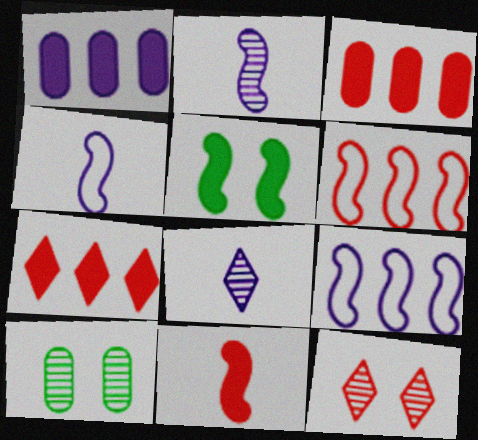[[2, 5, 6], 
[4, 7, 10]]